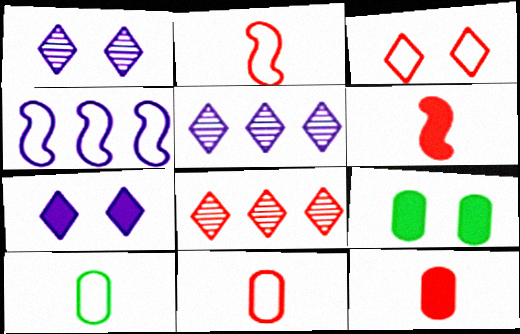[[2, 5, 9], 
[3, 4, 10]]